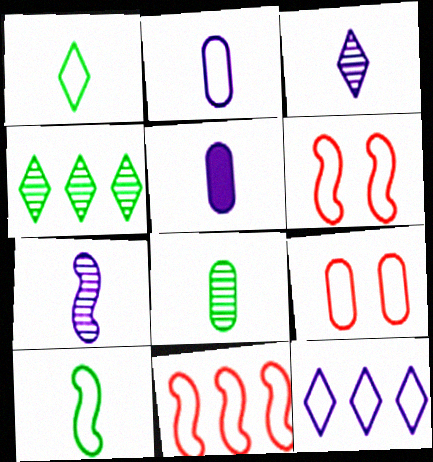[[4, 5, 6], 
[9, 10, 12]]